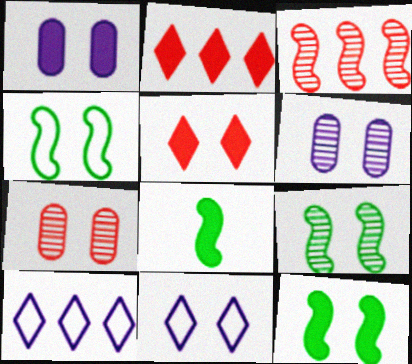[[1, 2, 8], 
[1, 5, 12], 
[4, 5, 6], 
[4, 9, 12], 
[7, 8, 10], 
[7, 11, 12]]